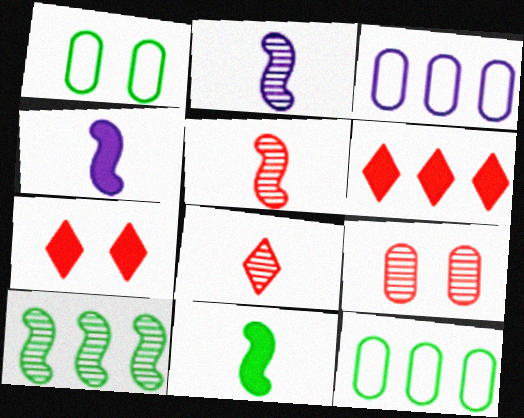[[1, 2, 6], 
[2, 7, 12], 
[3, 6, 10]]